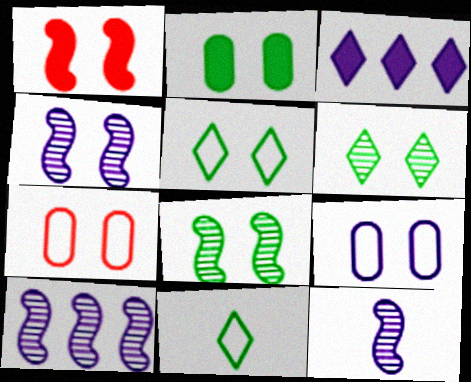[[1, 6, 9], 
[2, 5, 8], 
[3, 9, 12], 
[4, 10, 12]]